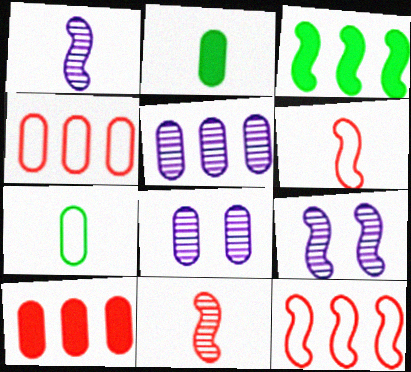[[2, 4, 8], 
[3, 6, 9], 
[7, 8, 10]]